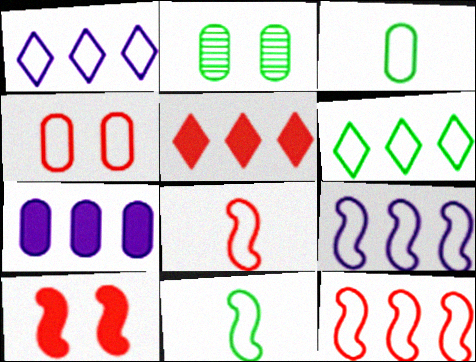[[1, 4, 11]]